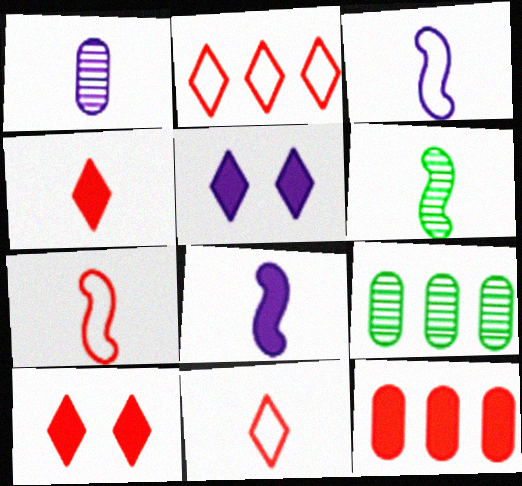[[3, 9, 10], 
[5, 7, 9], 
[6, 7, 8]]